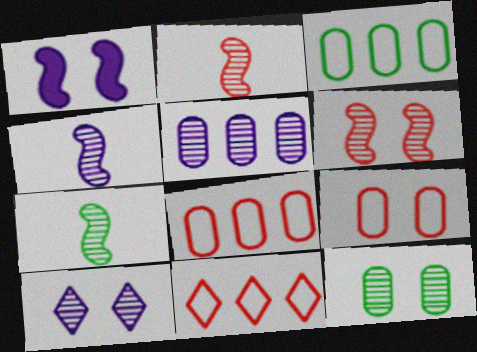[[2, 4, 7], 
[4, 5, 10], 
[6, 10, 12]]